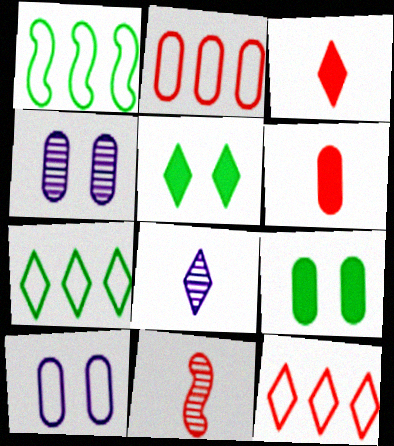[[1, 3, 4], 
[5, 8, 12]]